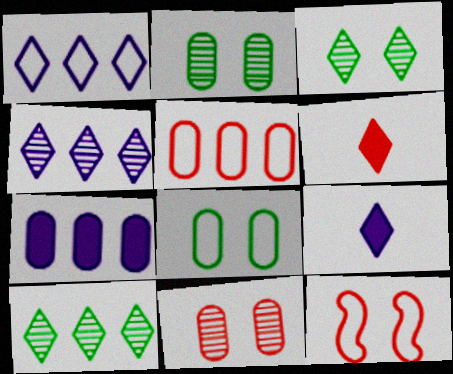[[1, 3, 6]]